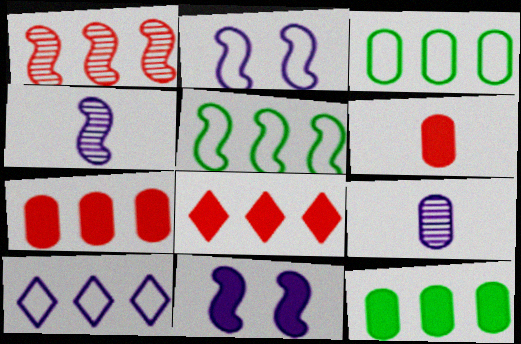[[1, 10, 12], 
[9, 10, 11]]